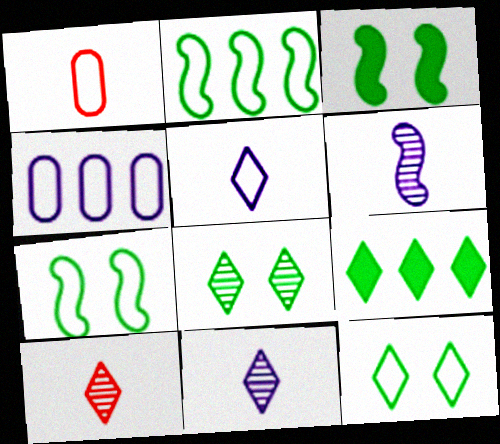[[3, 4, 10]]